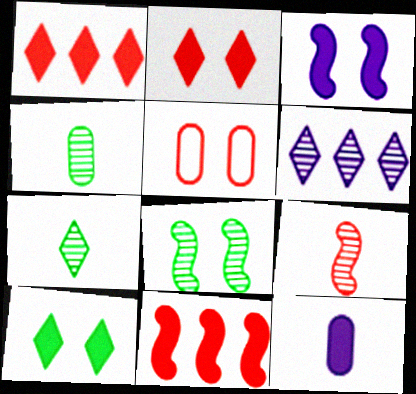[[1, 5, 9], 
[10, 11, 12]]